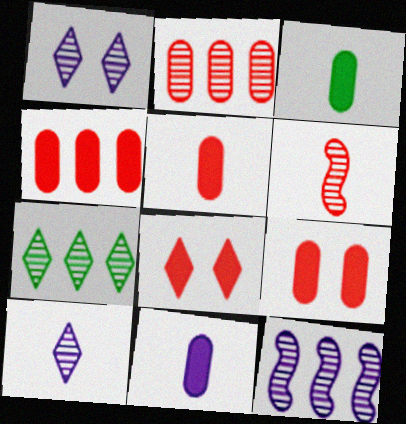[[2, 7, 12], 
[3, 5, 11], 
[4, 5, 9]]